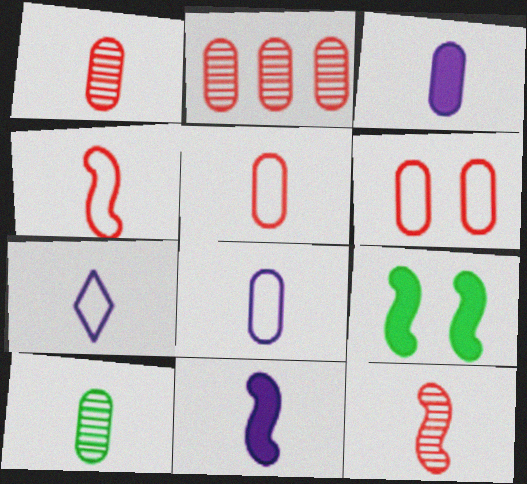[[2, 7, 9], 
[3, 5, 10]]